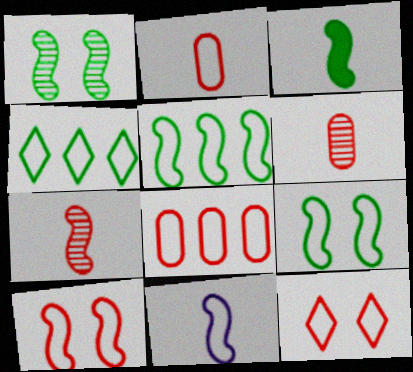[[1, 3, 5], 
[3, 7, 11], 
[5, 10, 11]]